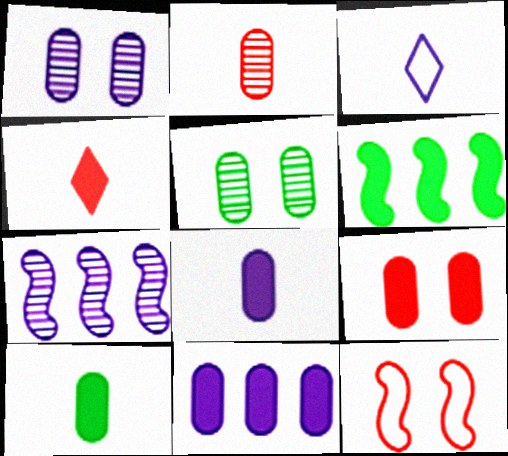[[9, 10, 11]]